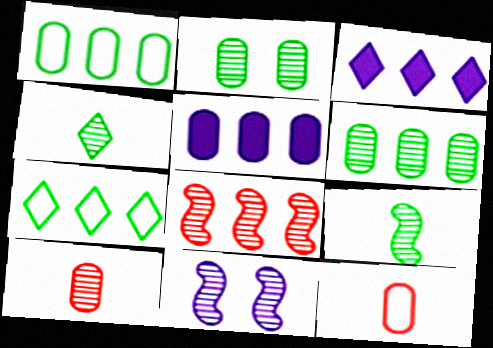[[1, 3, 8], 
[2, 5, 12], 
[5, 7, 8], 
[8, 9, 11]]